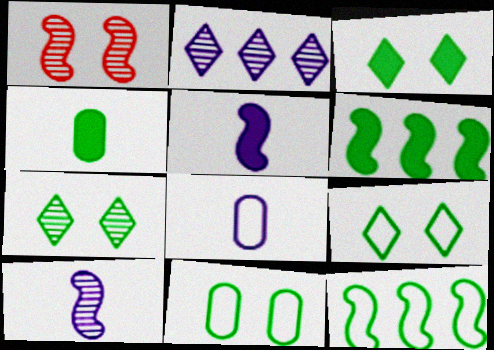[[1, 5, 12], 
[3, 4, 6], 
[3, 7, 9], 
[4, 7, 12]]